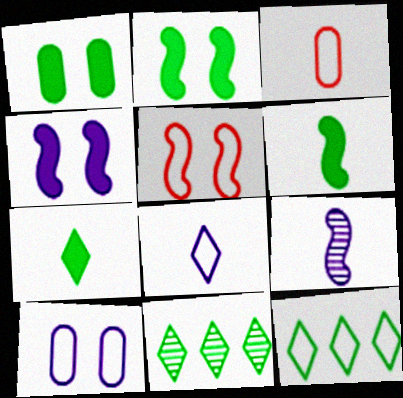[[3, 4, 11], 
[3, 7, 9]]